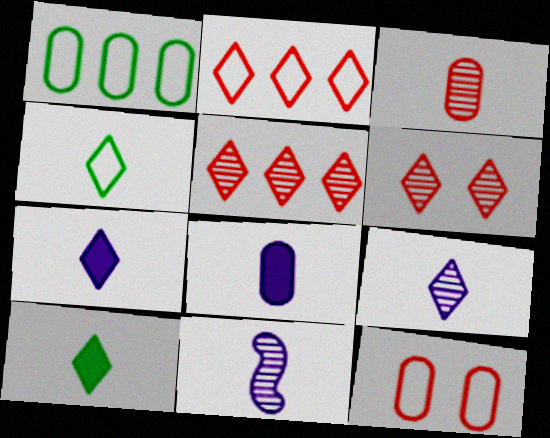[]